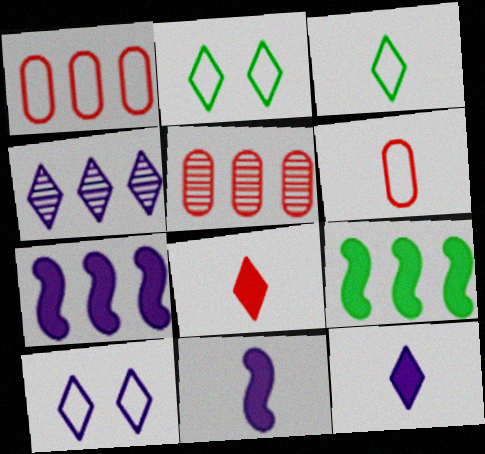[[1, 4, 9], 
[2, 4, 8], 
[2, 5, 11], 
[4, 10, 12]]